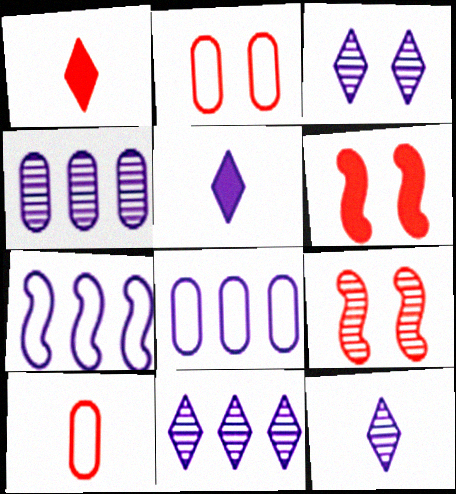[[3, 11, 12]]